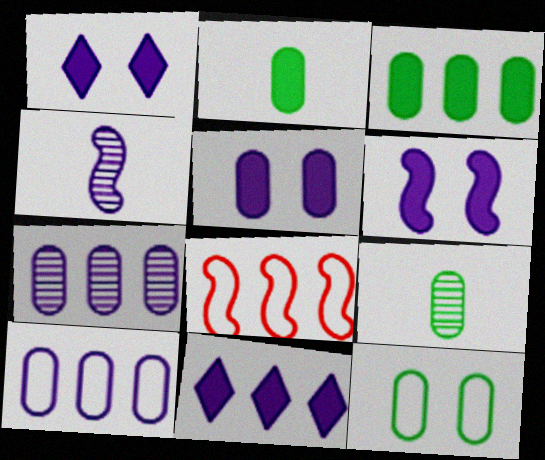[[1, 4, 10], 
[1, 5, 6], 
[1, 8, 9], 
[3, 9, 12]]